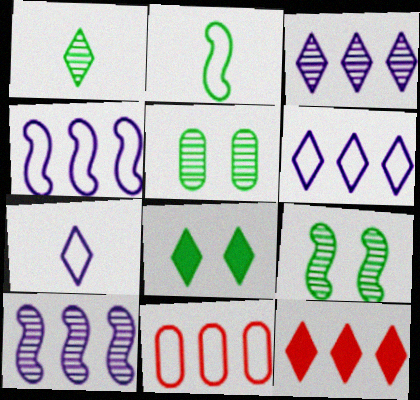[]